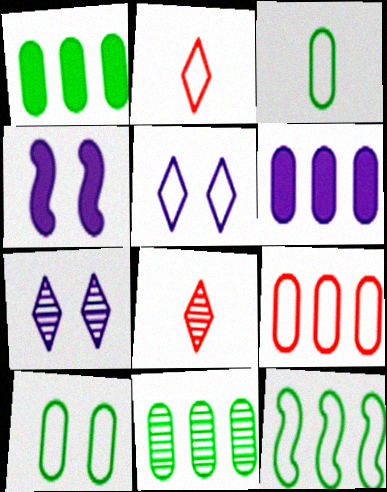[[2, 4, 11], 
[6, 9, 11]]